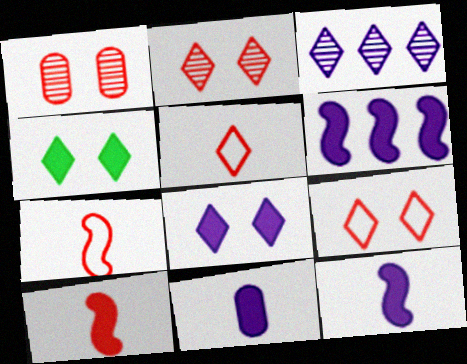[[3, 4, 5], 
[6, 8, 11]]